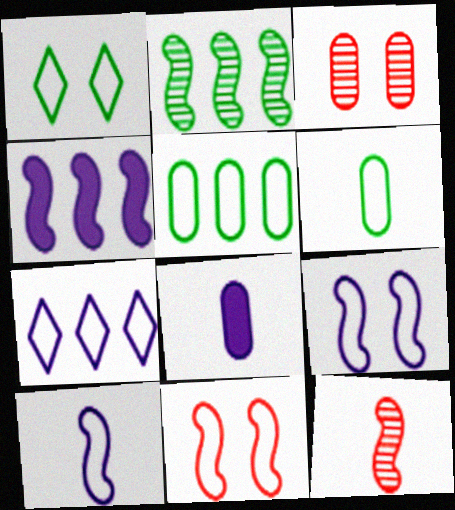[[3, 5, 8], 
[6, 7, 11]]